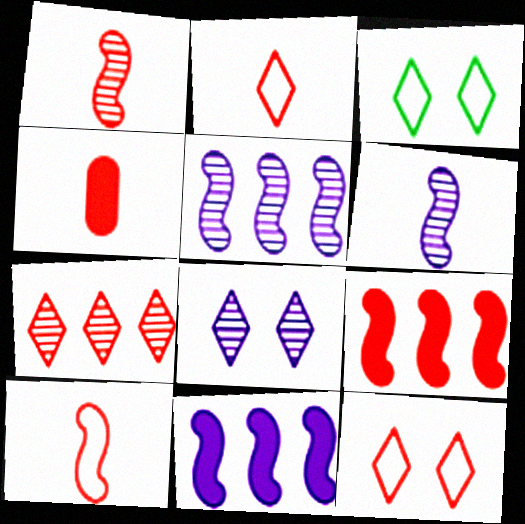[[1, 2, 4], 
[3, 4, 5]]